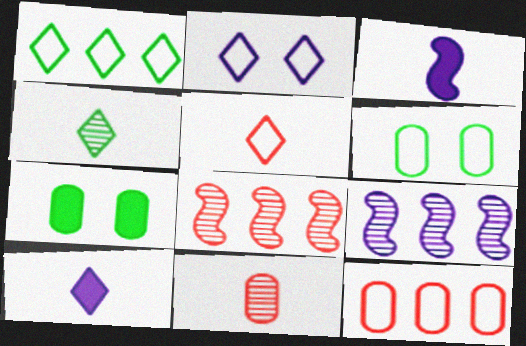[[1, 2, 5], 
[4, 5, 10], 
[5, 7, 9], 
[6, 8, 10]]